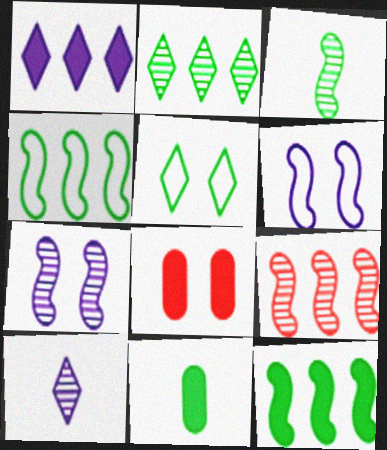[[3, 7, 9], 
[4, 8, 10], 
[5, 7, 8]]